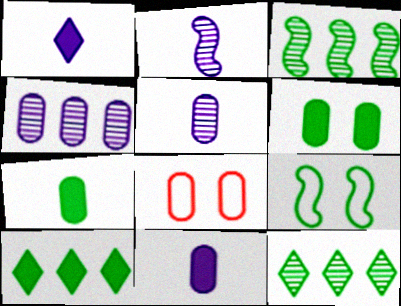[[1, 3, 8], 
[2, 8, 10], 
[4, 7, 8], 
[7, 9, 12]]